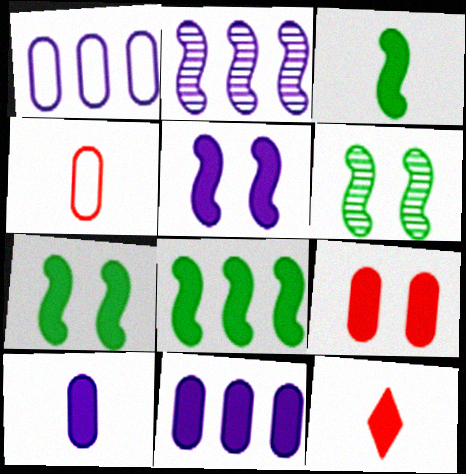[[1, 6, 12], 
[3, 7, 8], 
[3, 10, 12], 
[7, 11, 12]]